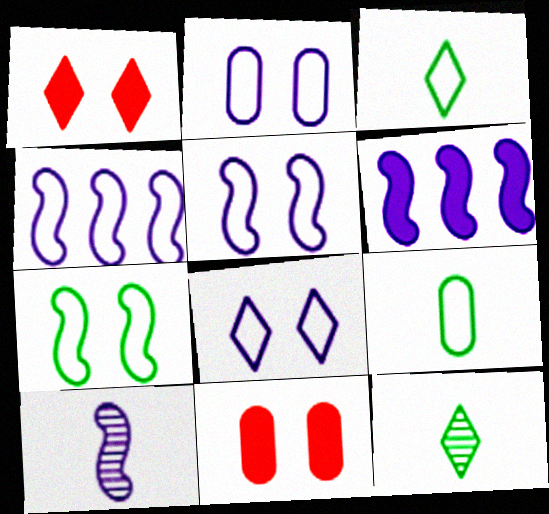[[2, 5, 8], 
[4, 11, 12], 
[5, 6, 10]]